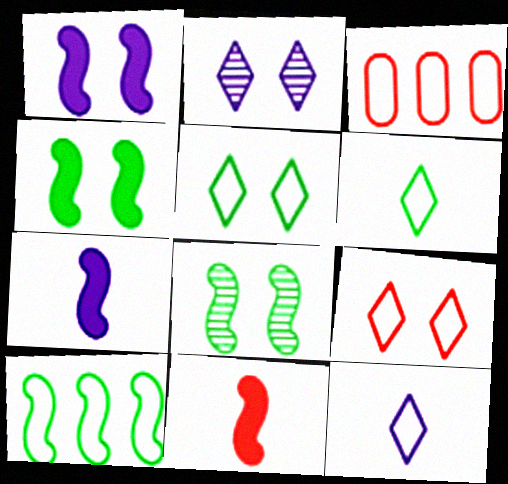[]